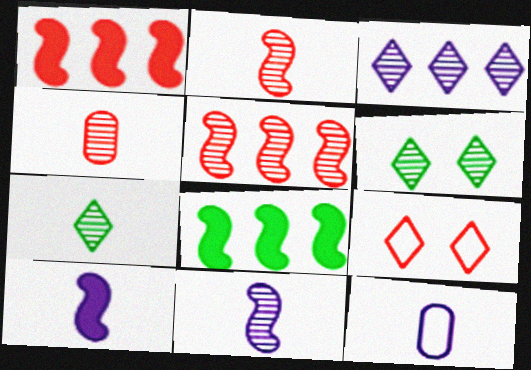[[1, 4, 9], 
[1, 6, 12], 
[4, 7, 11]]